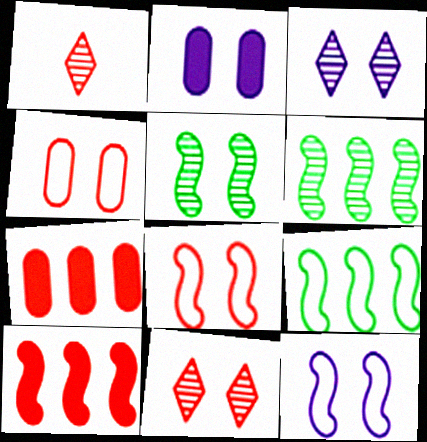[[1, 2, 9], 
[1, 4, 10], 
[1, 7, 8], 
[2, 3, 12]]